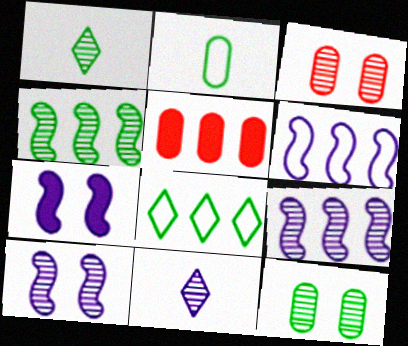[[1, 3, 9], 
[1, 4, 12], 
[3, 4, 11], 
[5, 8, 9]]